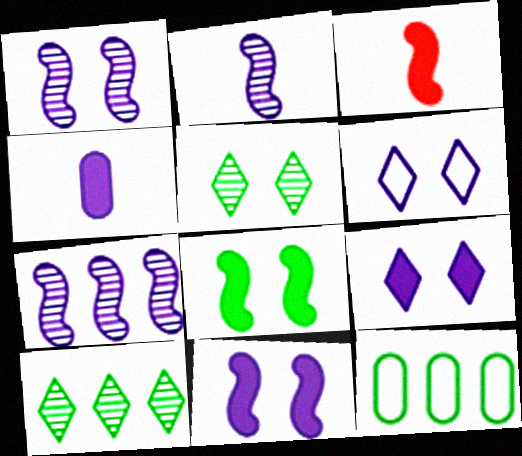[[1, 2, 7], 
[4, 6, 7]]